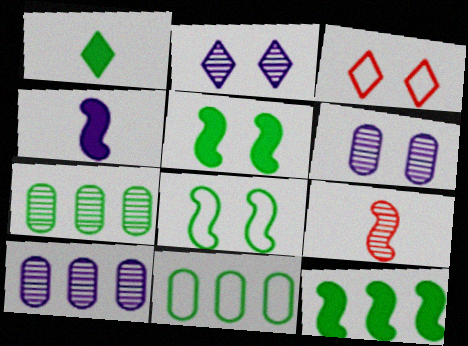[[1, 7, 8], 
[2, 7, 9], 
[3, 4, 7], 
[3, 5, 6]]